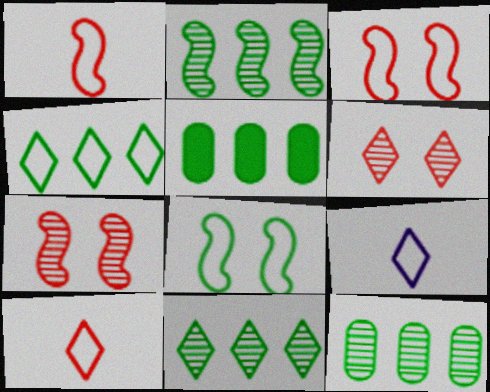[[2, 4, 5], 
[2, 11, 12], 
[5, 7, 9]]